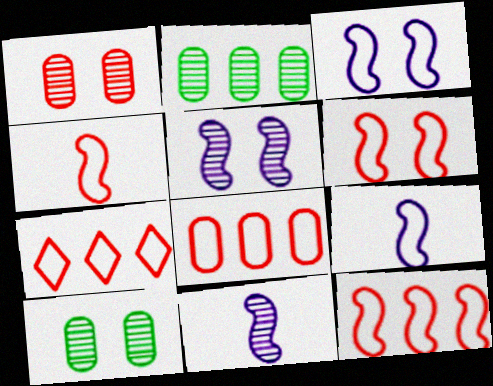[[4, 6, 12], 
[7, 8, 12]]